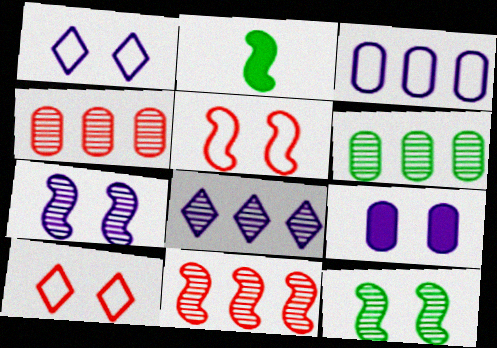[[1, 2, 4], 
[1, 7, 9], 
[6, 8, 11], 
[9, 10, 12]]